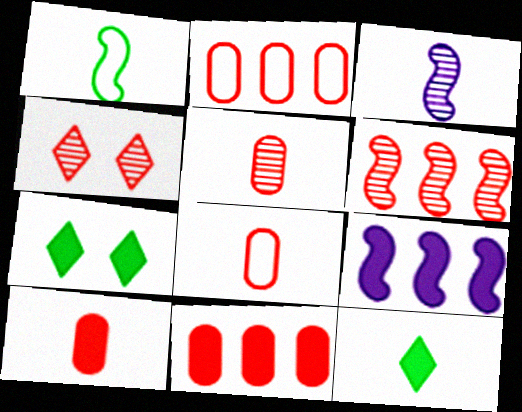[[2, 3, 7], 
[3, 8, 12], 
[4, 5, 6], 
[5, 8, 10], 
[7, 9, 10]]